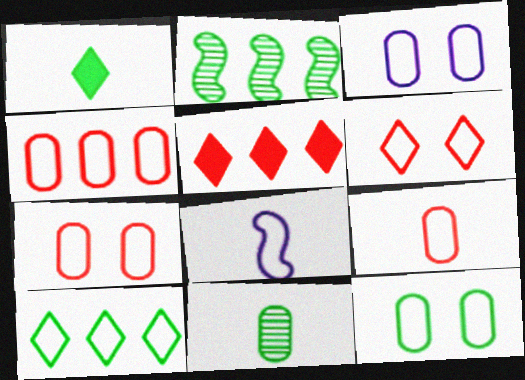[[1, 2, 12], 
[3, 7, 12], 
[4, 7, 9], 
[7, 8, 10]]